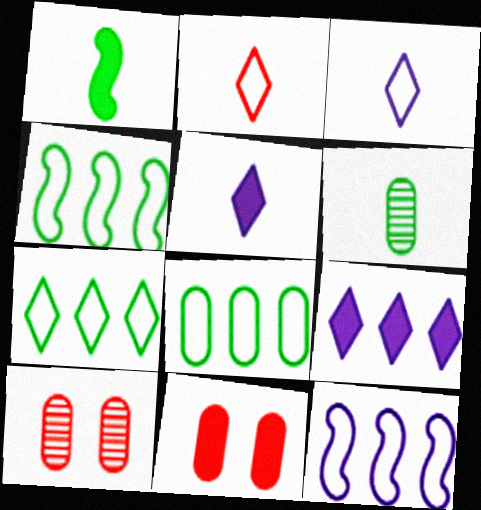[[1, 9, 11], 
[4, 5, 10], 
[4, 7, 8]]